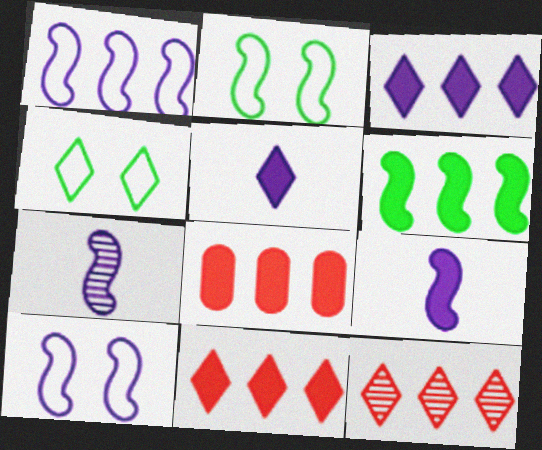[[3, 6, 8], 
[4, 5, 12], 
[4, 7, 8]]